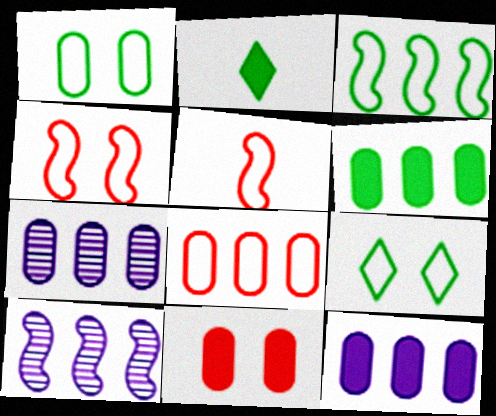[[2, 4, 7], 
[6, 7, 8]]